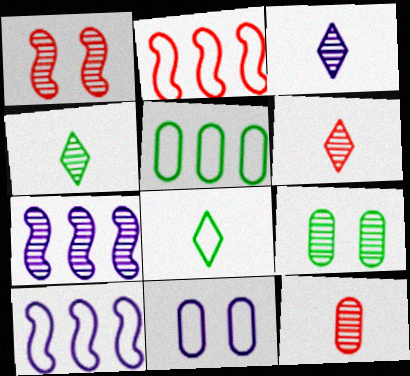[[2, 8, 11], 
[3, 4, 6], 
[6, 7, 9]]